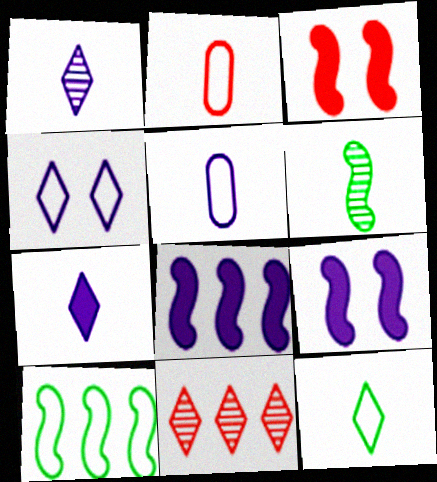[[2, 3, 11], 
[2, 4, 10], 
[2, 6, 7]]